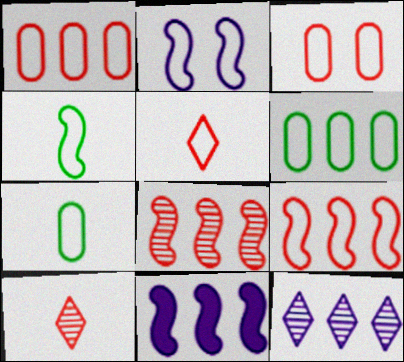[[2, 4, 9], 
[2, 5, 6], 
[3, 5, 9]]